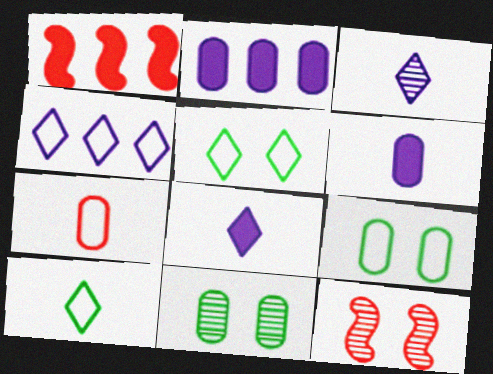[[1, 3, 9], 
[2, 7, 11], 
[2, 10, 12]]